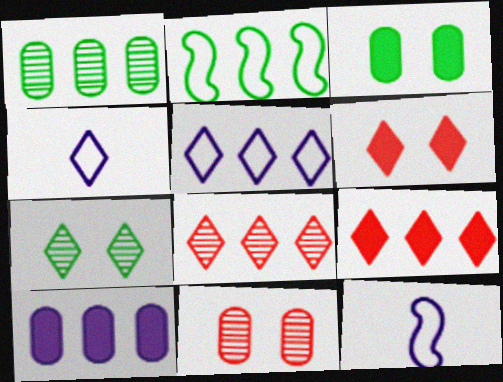[[1, 6, 12], 
[2, 8, 10], 
[3, 8, 12], 
[4, 7, 9]]